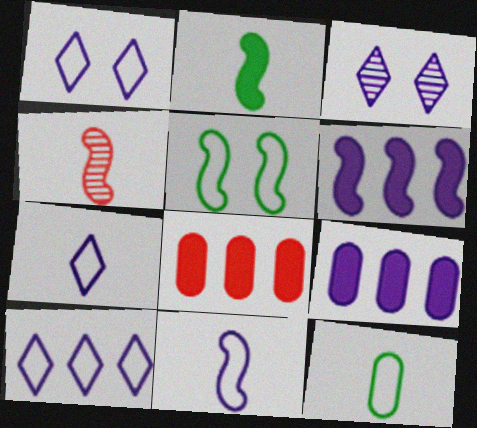[[1, 7, 10], 
[2, 4, 11], 
[3, 9, 11], 
[4, 5, 6]]